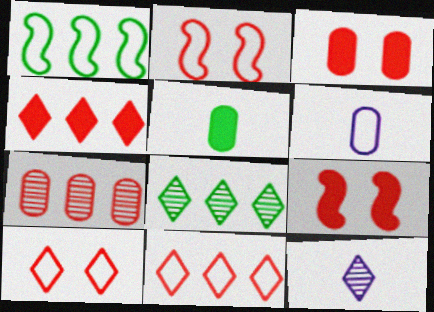[[1, 3, 12], 
[1, 6, 10], 
[6, 8, 9]]